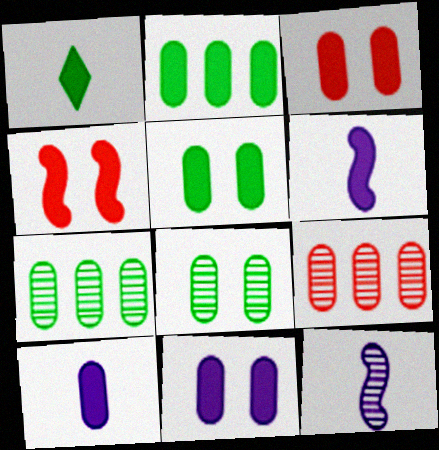[[2, 3, 10], 
[3, 5, 11]]